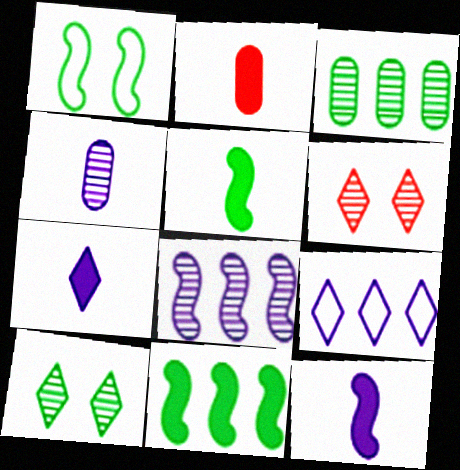[[2, 5, 7]]